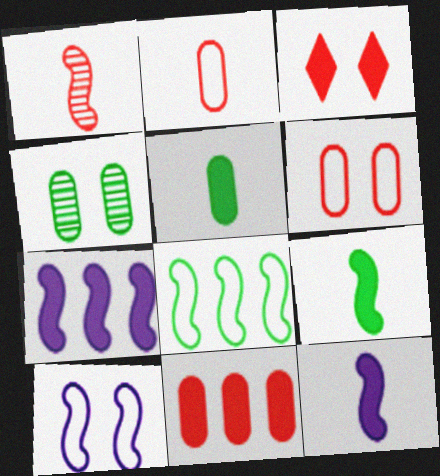[[3, 4, 10], 
[3, 5, 7]]